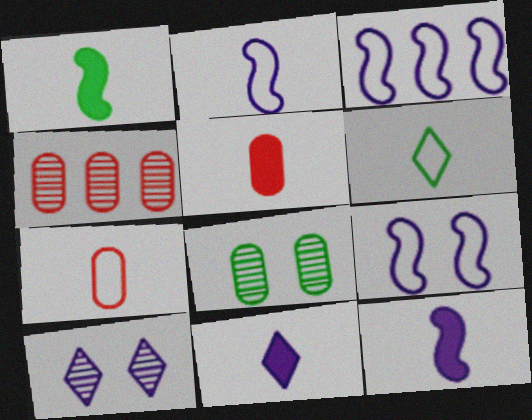[[1, 5, 11], 
[2, 3, 9], 
[2, 6, 7]]